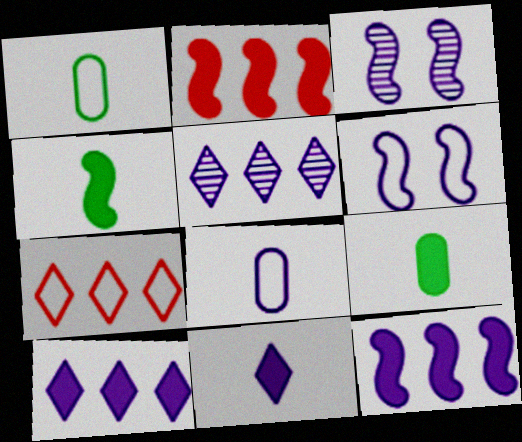[[1, 6, 7], 
[3, 7, 9], 
[3, 8, 10]]